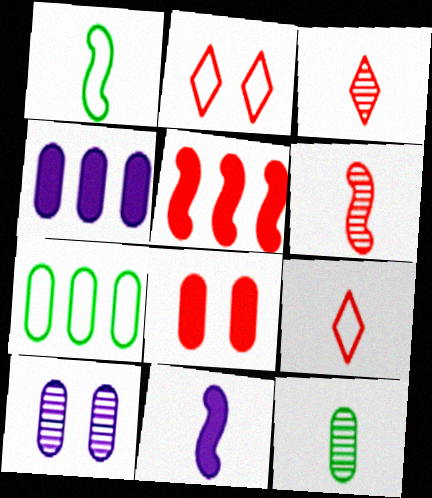[[1, 6, 11], 
[9, 11, 12]]